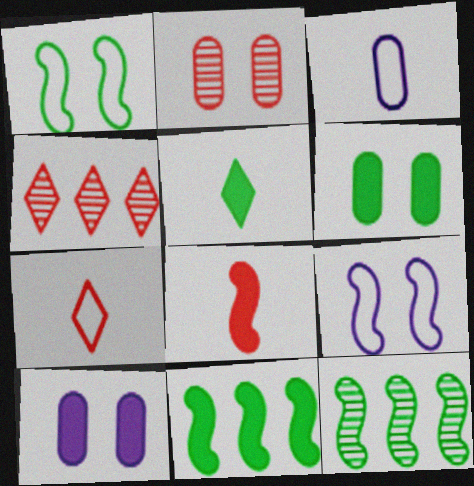[[5, 6, 11], 
[7, 10, 12], 
[8, 9, 12]]